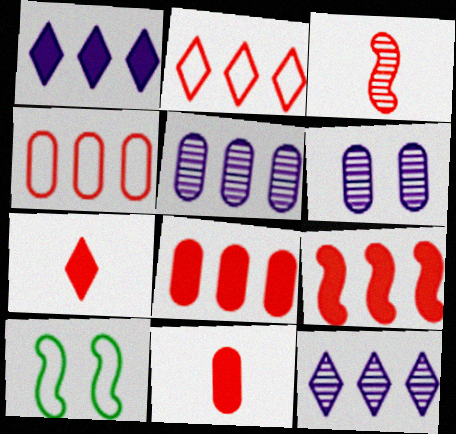[[5, 7, 10], 
[10, 11, 12]]